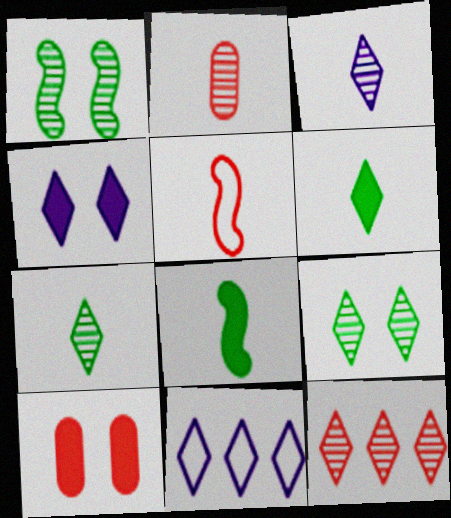[[3, 4, 11], 
[3, 9, 12], 
[5, 10, 12]]